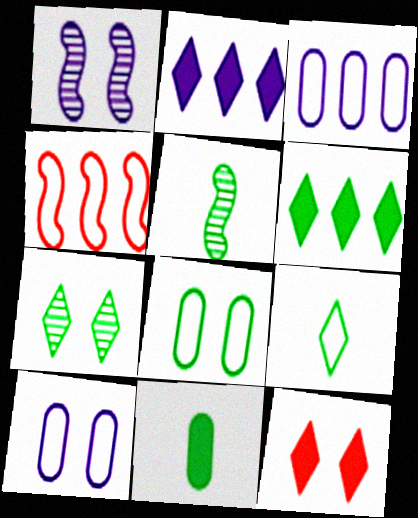[[1, 8, 12], 
[3, 5, 12], 
[4, 9, 10], 
[5, 6, 8], 
[5, 9, 11], 
[6, 7, 9]]